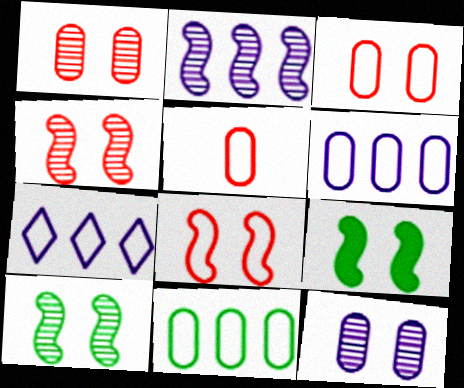[]